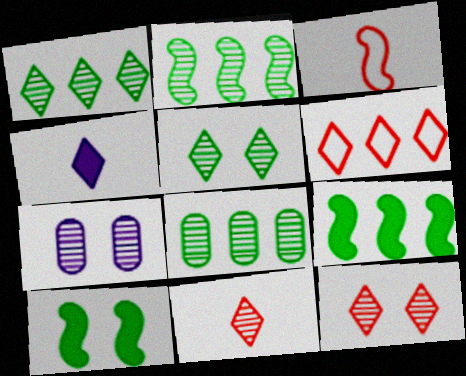[[1, 2, 8], 
[2, 7, 11], 
[4, 5, 6]]